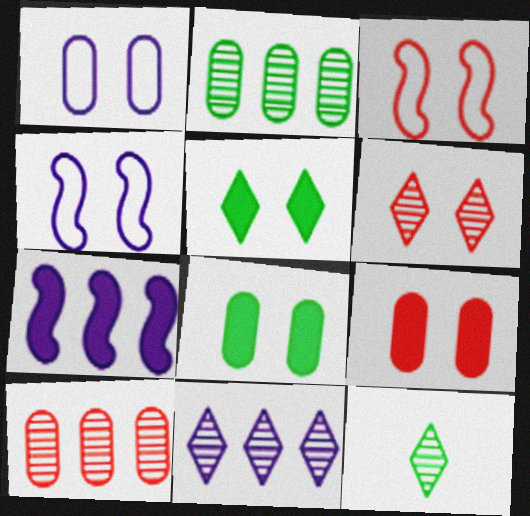[[3, 6, 9], 
[4, 6, 8], 
[6, 11, 12]]